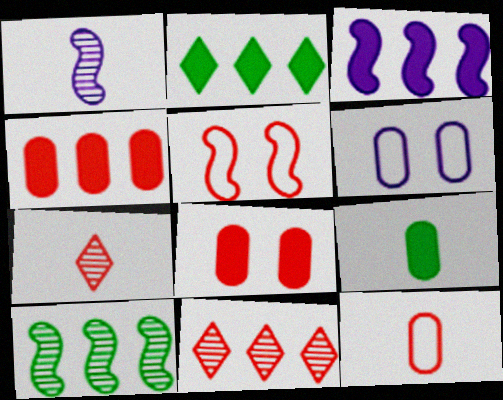[[2, 3, 4], 
[4, 5, 7]]